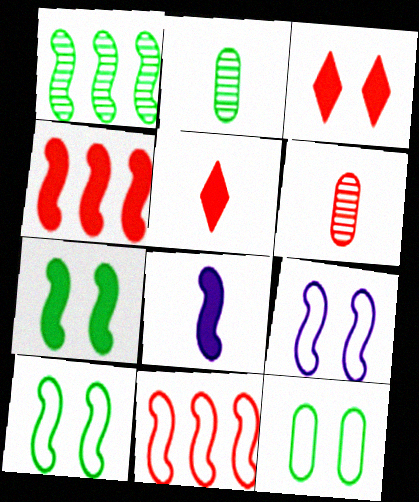[[3, 6, 11], 
[4, 7, 8]]